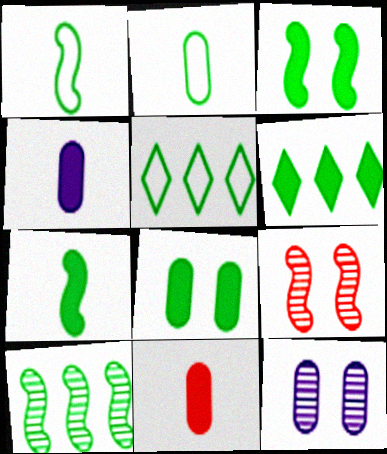[[1, 3, 10], 
[4, 5, 9], 
[6, 7, 8]]